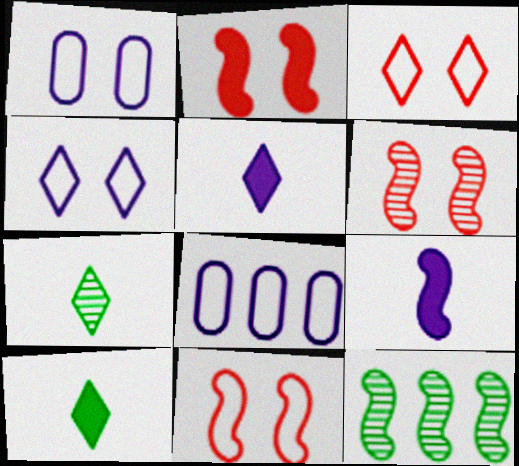[[2, 6, 11], 
[2, 7, 8], 
[6, 8, 10], 
[9, 11, 12]]